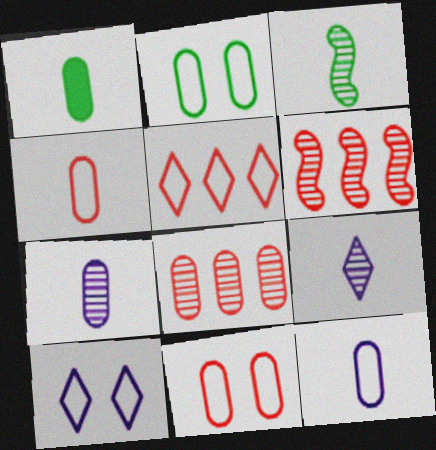[[1, 4, 7], 
[1, 6, 10]]